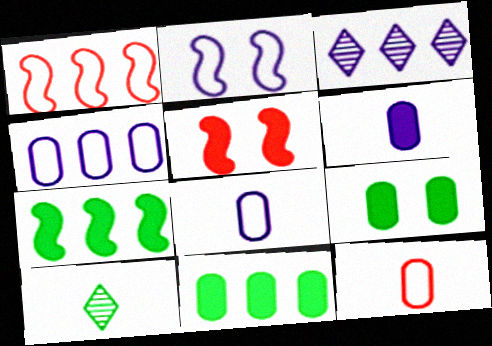[[1, 3, 11], 
[2, 3, 6], 
[4, 5, 10]]